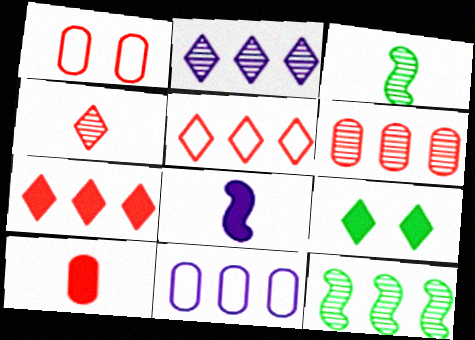[[1, 6, 10], 
[2, 6, 12], 
[7, 11, 12]]